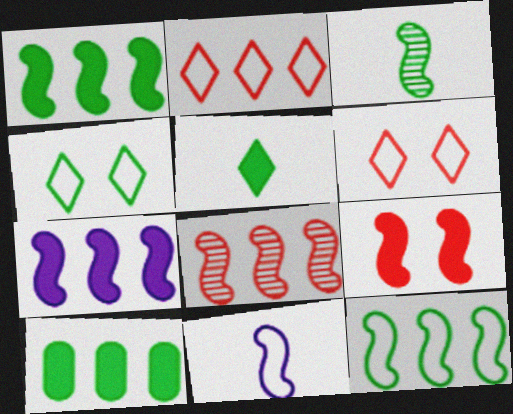[[3, 4, 10], 
[7, 8, 12]]